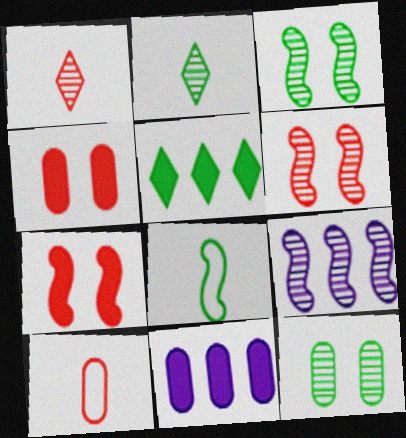[[1, 9, 12], 
[5, 8, 12], 
[7, 8, 9], 
[10, 11, 12]]